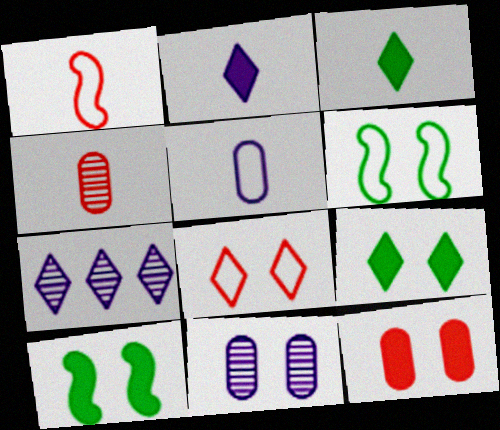[[3, 7, 8], 
[8, 10, 11]]